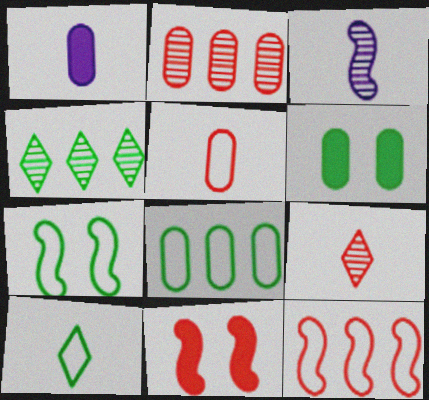[[7, 8, 10]]